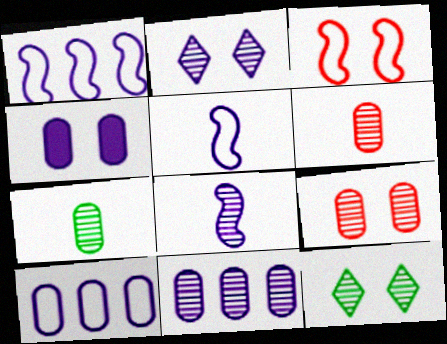[[2, 8, 11], 
[3, 4, 12], 
[7, 9, 11]]